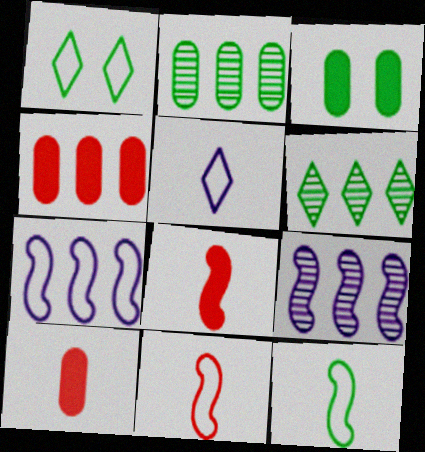[[1, 9, 10], 
[3, 6, 12], 
[4, 6, 7]]